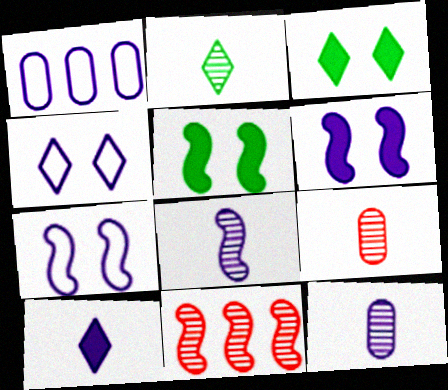[[2, 8, 9]]